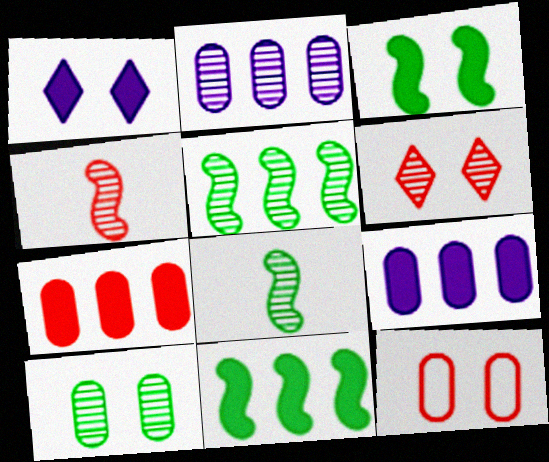[[2, 6, 8]]